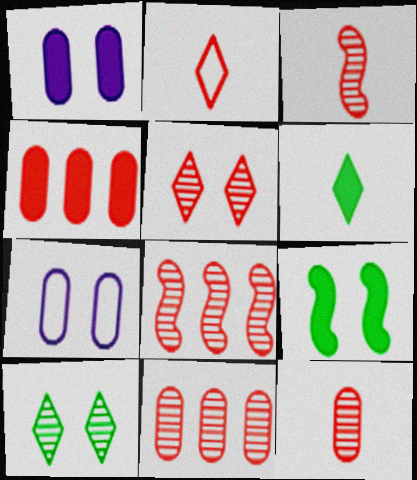[[3, 5, 11], 
[5, 7, 9], 
[5, 8, 12], 
[6, 7, 8]]